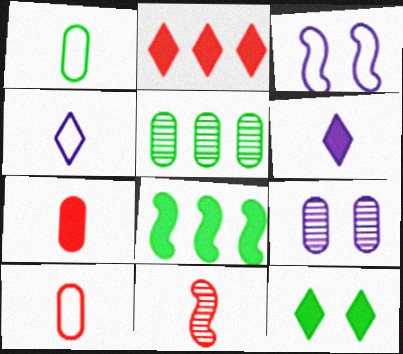[[1, 6, 11], 
[2, 6, 12], 
[3, 8, 11]]